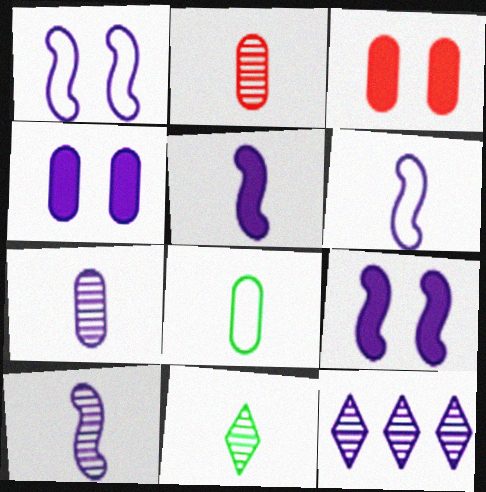[[2, 10, 11], 
[4, 6, 12], 
[5, 6, 10]]